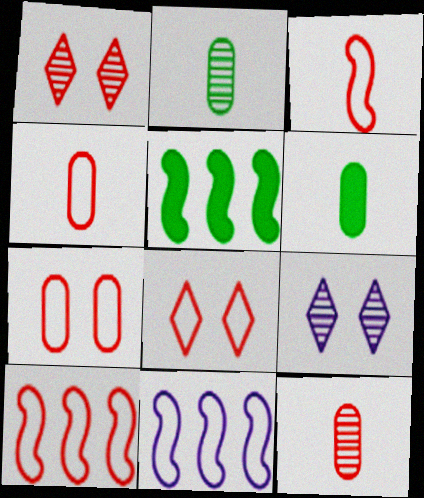[[1, 6, 11], 
[4, 5, 9], 
[4, 8, 10], 
[6, 9, 10]]